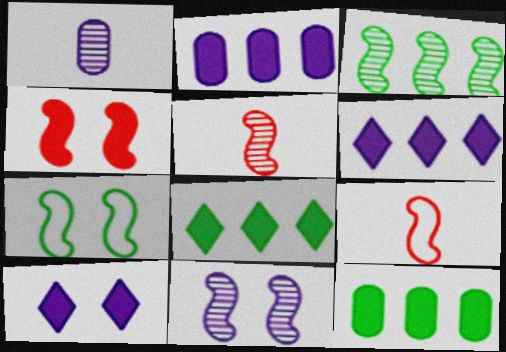[[3, 5, 11], 
[4, 7, 11]]